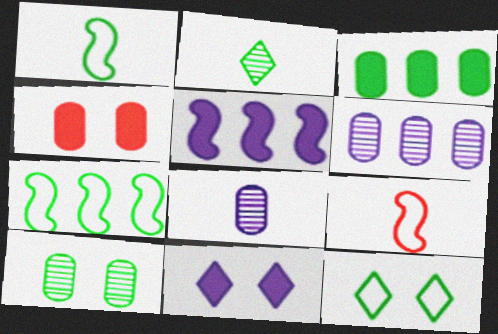[]